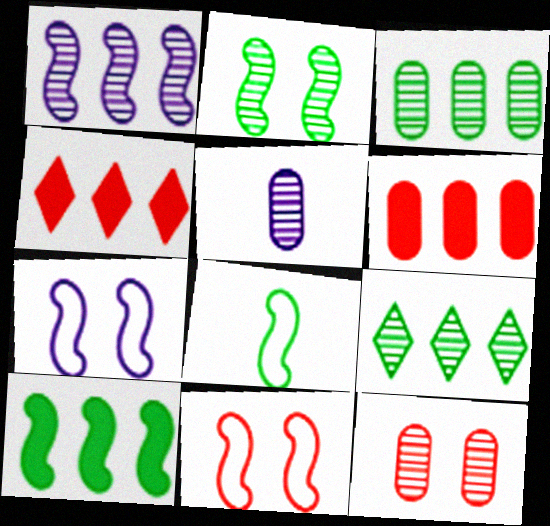[[2, 8, 10], 
[3, 5, 12]]